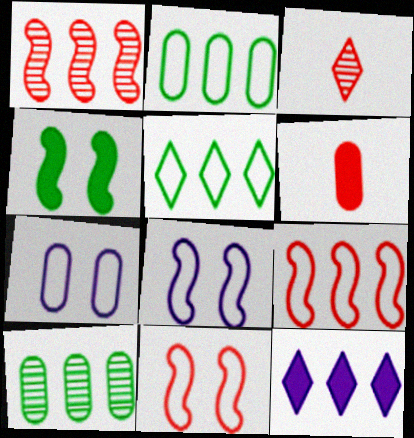[[1, 2, 12], 
[4, 6, 12], 
[6, 7, 10], 
[9, 10, 12]]